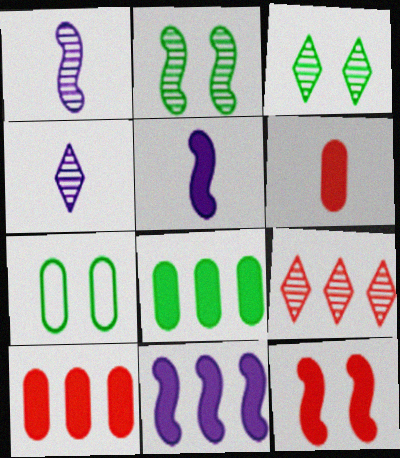[[3, 4, 9], 
[5, 7, 9]]